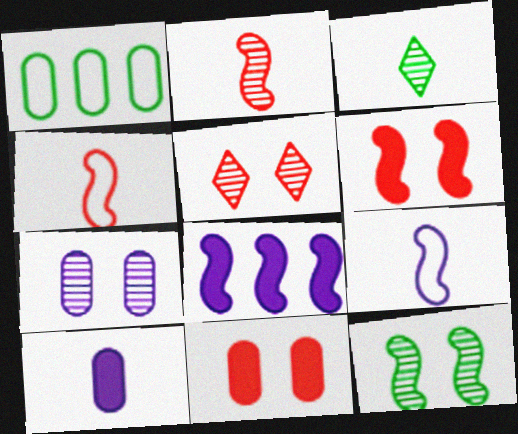[[3, 4, 10], 
[4, 8, 12], 
[5, 7, 12]]